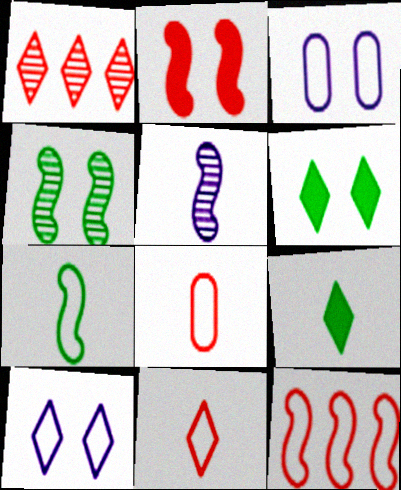[[1, 2, 8], 
[1, 9, 10], 
[5, 8, 9]]